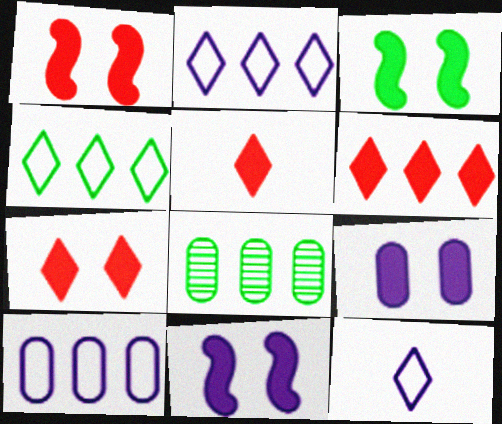[[1, 3, 11], 
[1, 8, 12], 
[3, 7, 9], 
[5, 6, 7]]